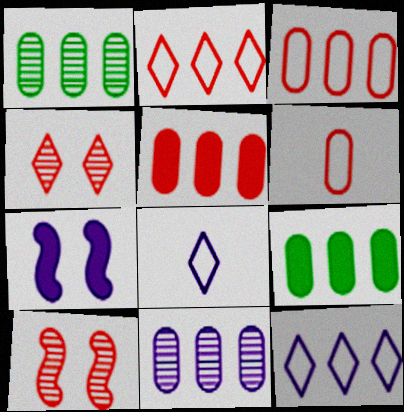[[3, 9, 11], 
[7, 8, 11], 
[8, 9, 10]]